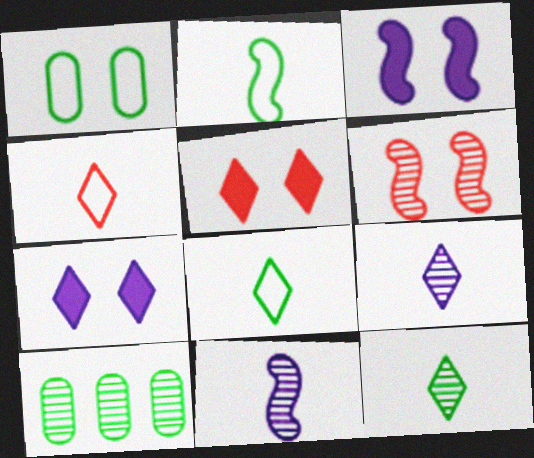[[1, 6, 7], 
[3, 4, 10], 
[6, 9, 10]]